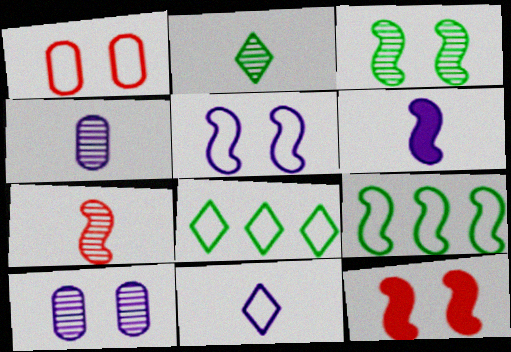[[1, 9, 11], 
[2, 4, 7], 
[3, 5, 12], 
[4, 6, 11], 
[4, 8, 12]]